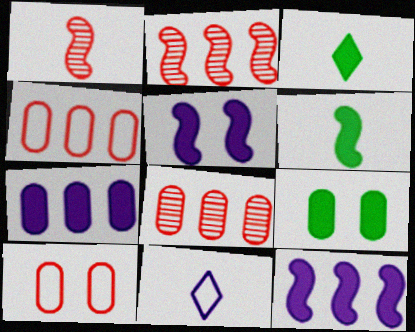[[2, 9, 11]]